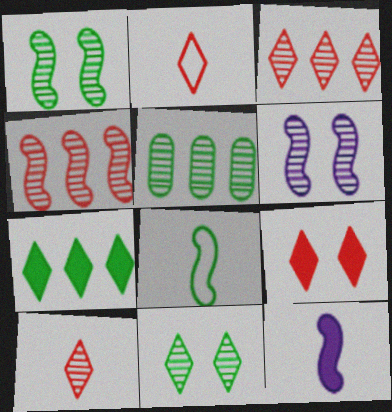[[2, 3, 9], 
[5, 6, 10]]